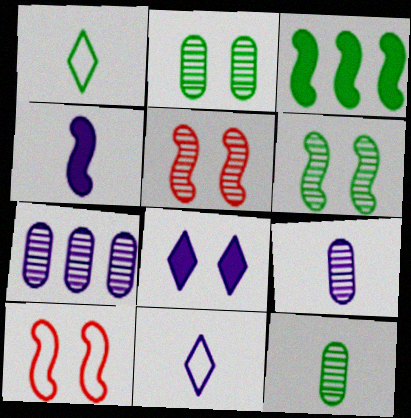[[1, 2, 3], 
[2, 8, 10], 
[4, 9, 11]]